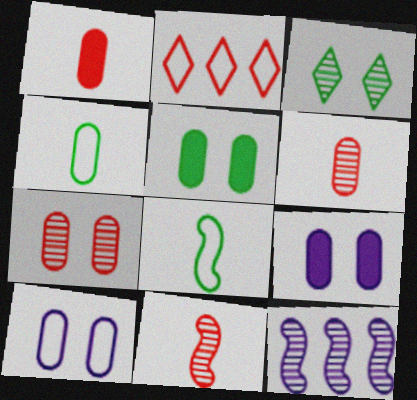[[2, 8, 10], 
[3, 6, 12], 
[5, 7, 10]]